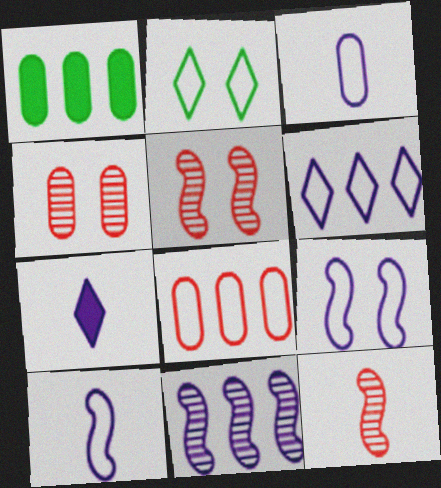[[1, 3, 4], 
[2, 8, 10], 
[3, 6, 9]]